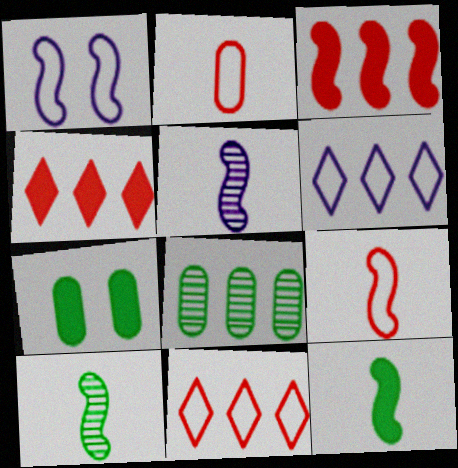[[1, 3, 10], 
[3, 6, 8], 
[5, 7, 11], 
[5, 9, 12]]